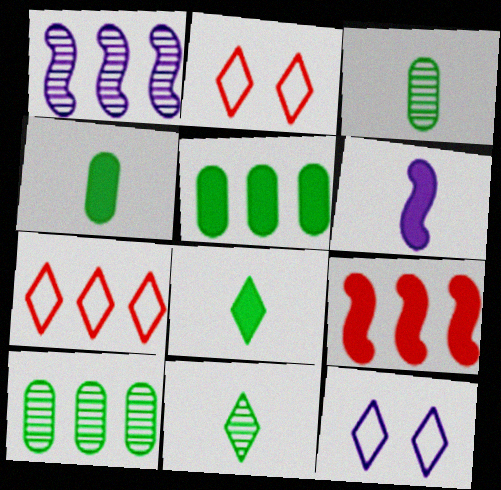[[1, 2, 4], 
[1, 5, 7], 
[2, 6, 10], 
[3, 9, 12]]